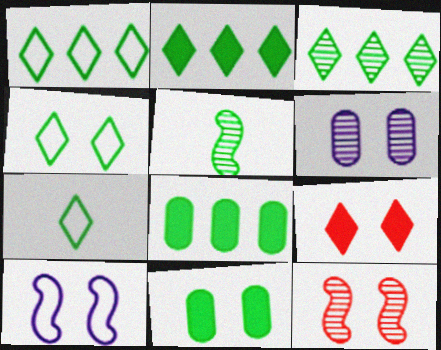[[1, 2, 3], 
[1, 4, 7], 
[1, 5, 11], 
[4, 5, 8]]